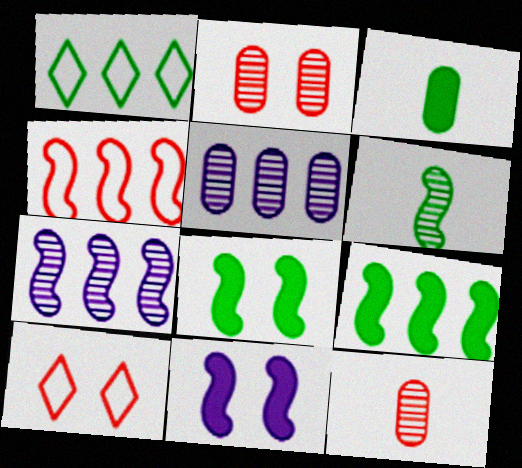[[1, 11, 12], 
[3, 7, 10], 
[4, 6, 11], 
[4, 7, 9]]